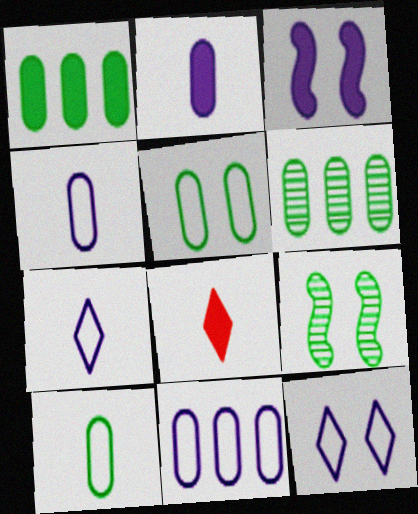[[1, 3, 8], 
[8, 9, 11]]